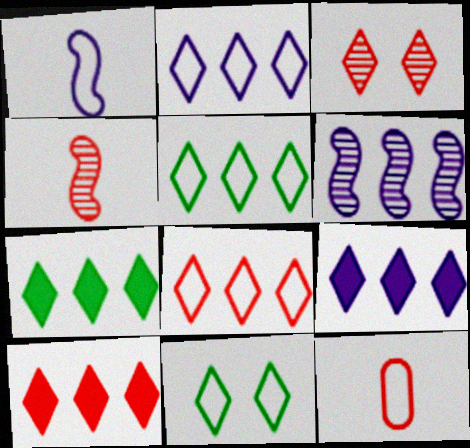[[2, 5, 8], 
[7, 9, 10]]